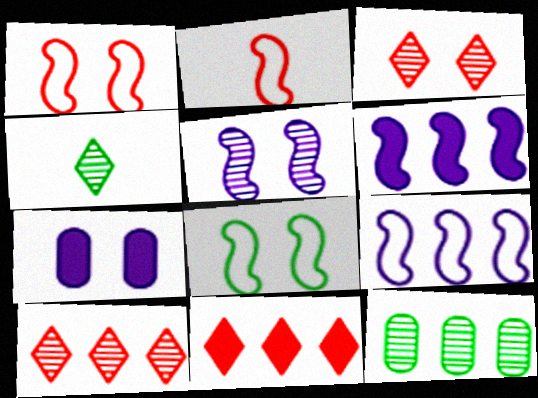[[2, 8, 9], 
[3, 7, 8], 
[9, 11, 12]]